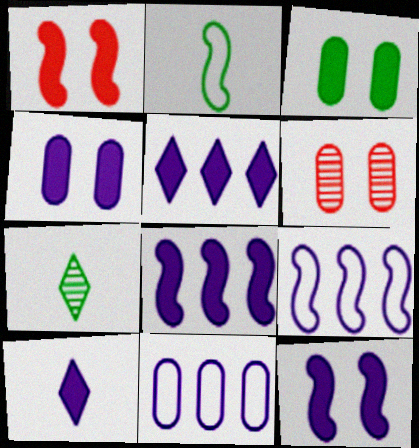[[1, 7, 11], 
[2, 5, 6], 
[4, 8, 10]]